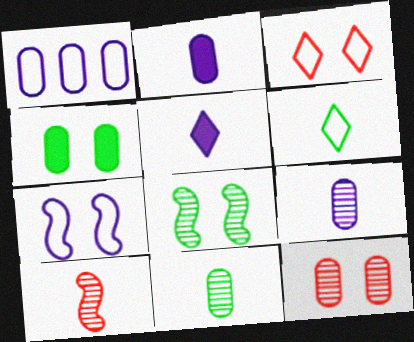[[2, 6, 10]]